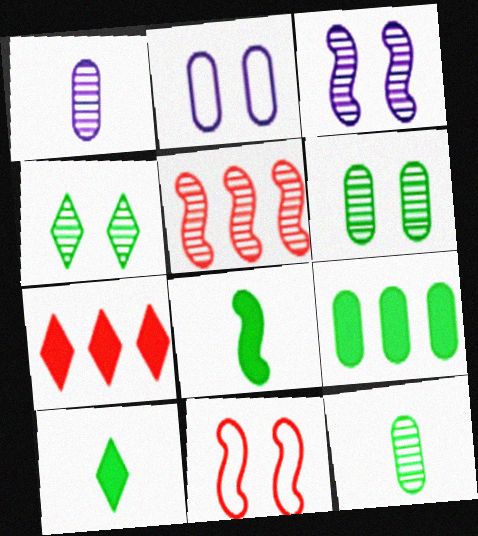[[1, 4, 5], 
[2, 5, 10]]